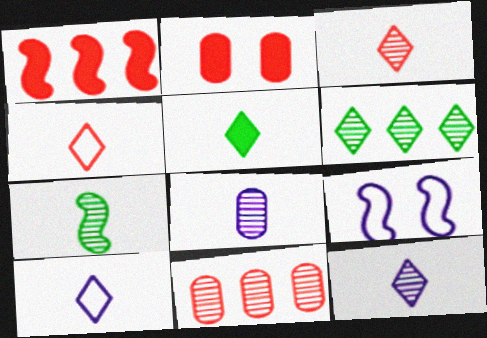[[1, 7, 9], 
[3, 5, 10], 
[3, 7, 8], 
[4, 5, 12], 
[5, 9, 11]]